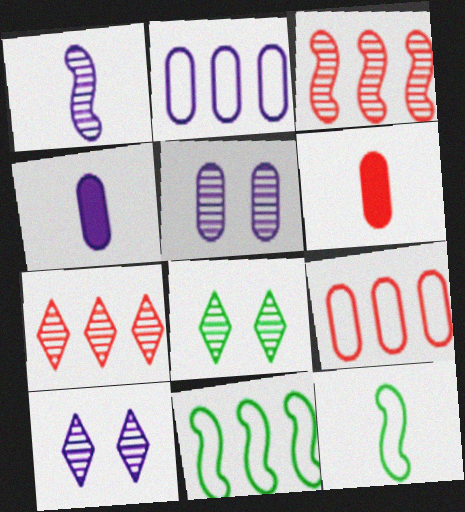[[2, 4, 5], 
[6, 10, 11]]